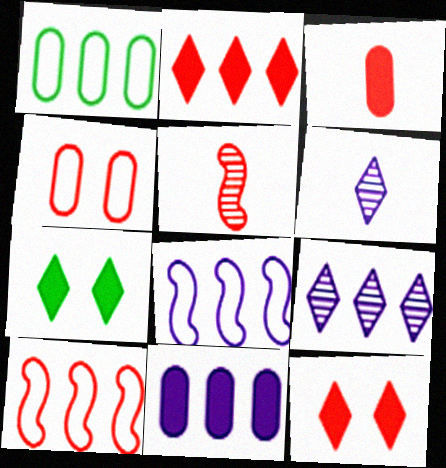[[2, 4, 5], 
[8, 9, 11]]